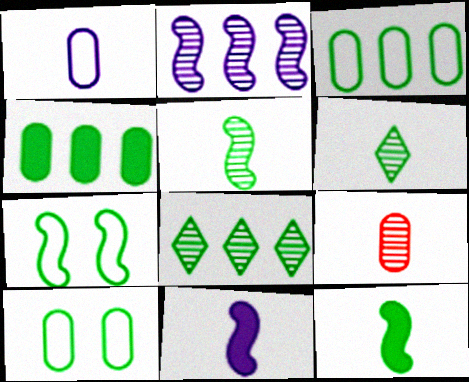[[4, 6, 7], 
[8, 10, 12]]